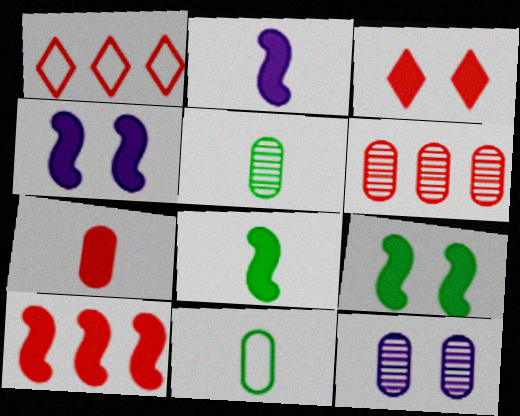[[1, 4, 5], 
[1, 6, 10], 
[1, 8, 12], 
[2, 9, 10], 
[3, 7, 10], 
[4, 8, 10], 
[5, 6, 12]]